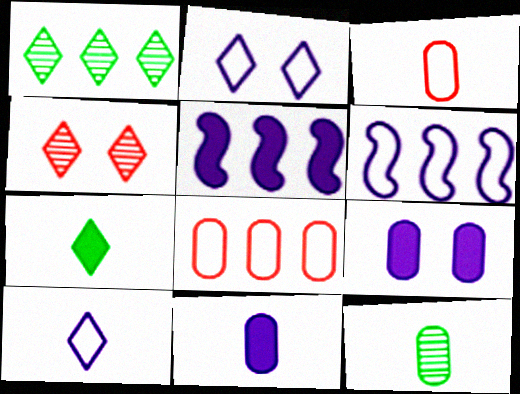[[1, 5, 8], 
[3, 11, 12], 
[8, 9, 12]]